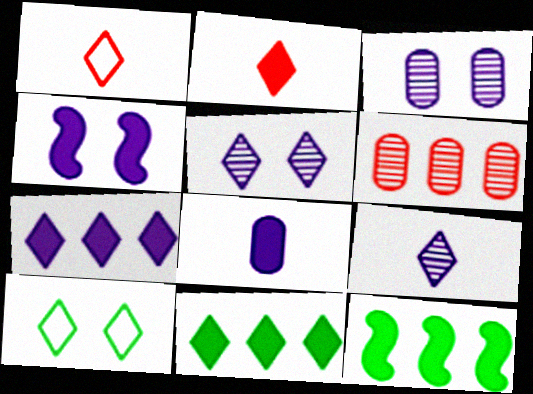[[1, 3, 12], 
[1, 5, 11], 
[4, 7, 8]]